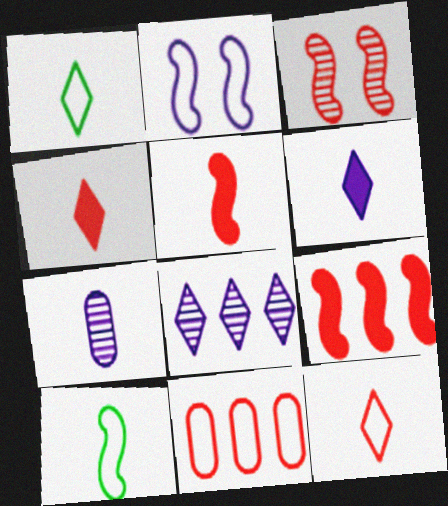[[1, 2, 11], 
[1, 5, 7], 
[3, 4, 11], 
[4, 7, 10]]